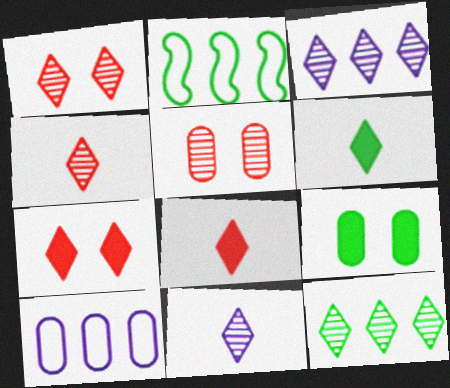[[1, 11, 12]]